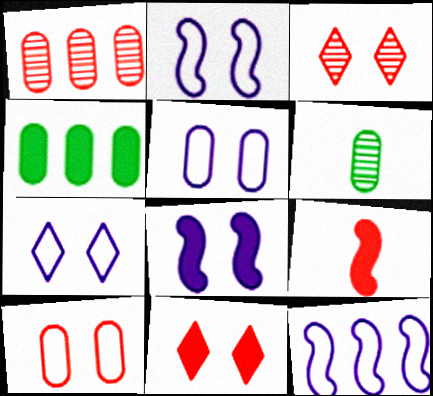[[2, 5, 7], 
[6, 11, 12]]